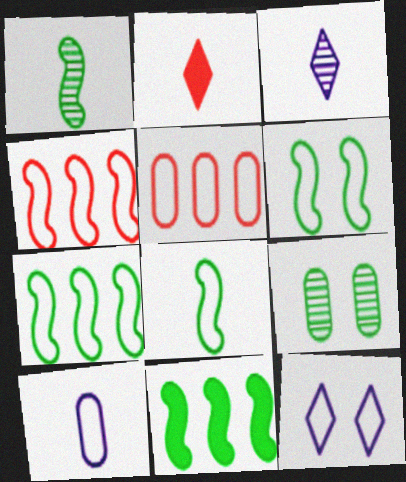[[1, 2, 10], 
[1, 6, 11], 
[5, 8, 12], 
[6, 7, 8]]